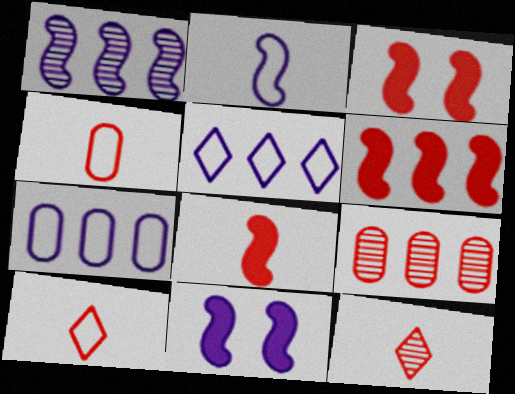[[1, 2, 11], 
[3, 6, 8], 
[3, 9, 10], 
[4, 8, 12]]